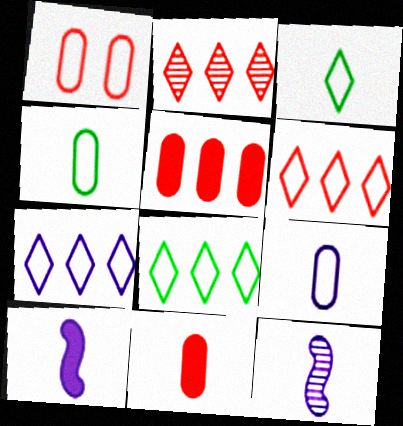[[3, 11, 12], 
[6, 7, 8]]